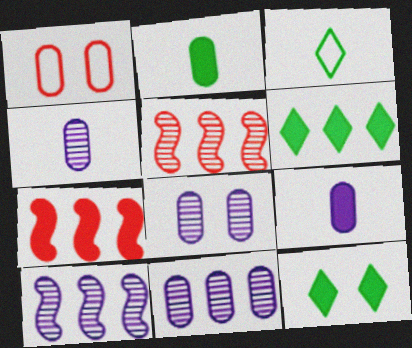[[1, 2, 11], 
[3, 7, 8], 
[4, 8, 11], 
[7, 9, 12]]